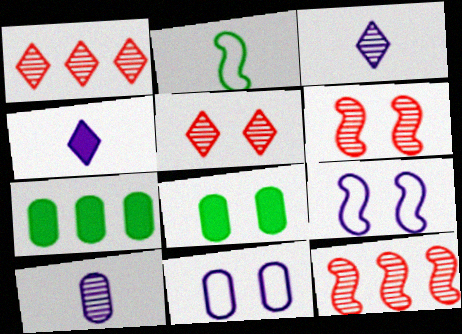[[5, 8, 9]]